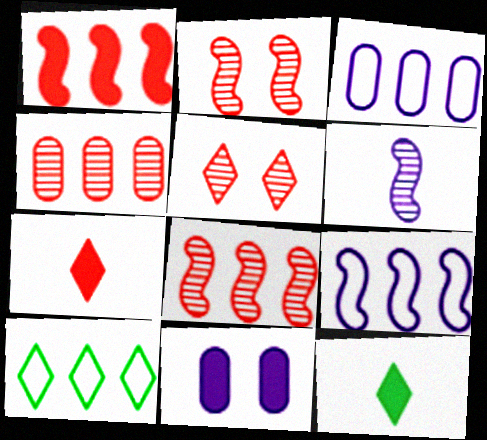[[1, 11, 12], 
[2, 3, 12]]